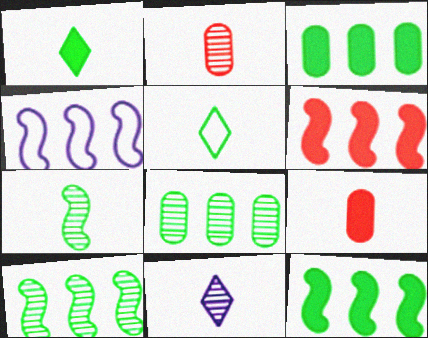[[2, 7, 11], 
[4, 6, 10]]